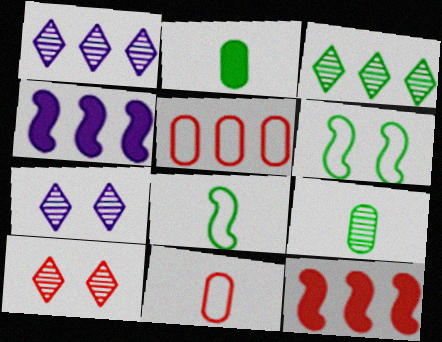[[2, 3, 6], 
[3, 4, 5], 
[10, 11, 12]]